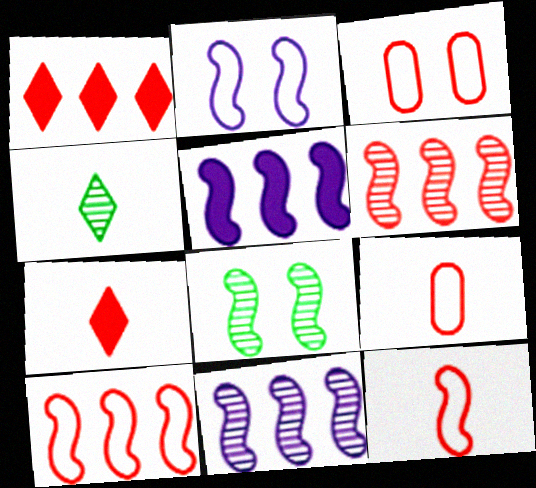[[3, 4, 5], 
[3, 6, 7], 
[5, 8, 12]]